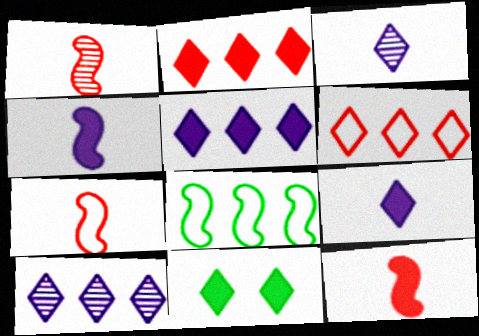[[1, 7, 12], 
[2, 9, 11], 
[3, 6, 11]]